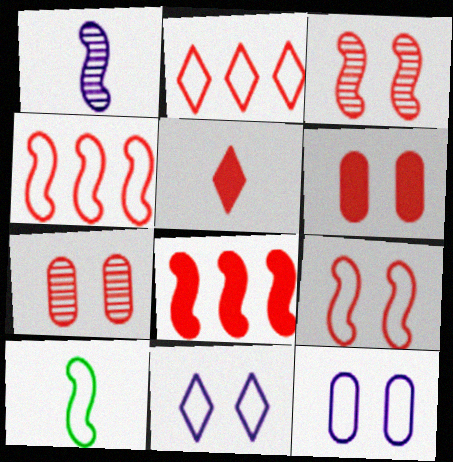[[2, 10, 12], 
[4, 5, 7], 
[5, 6, 8]]